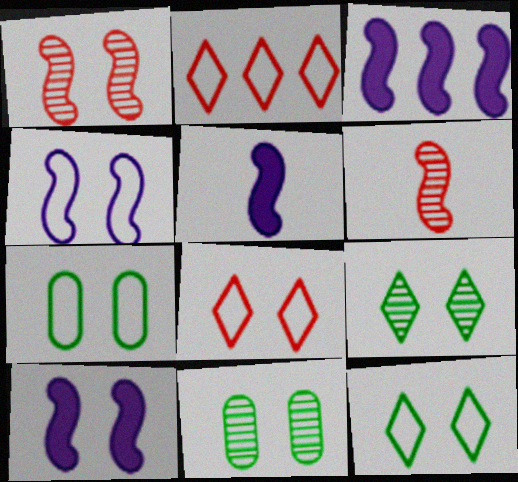[[2, 5, 11], 
[3, 5, 10], 
[4, 7, 8], 
[8, 10, 11]]